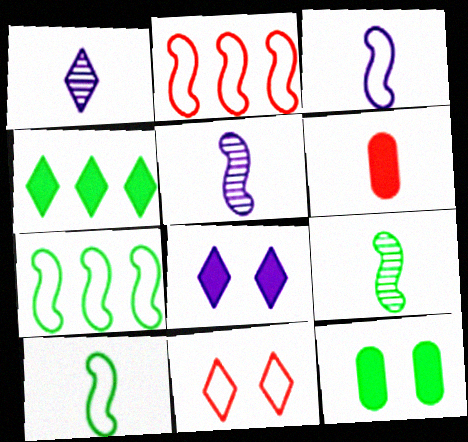[[1, 2, 12], 
[1, 4, 11], 
[1, 6, 10]]